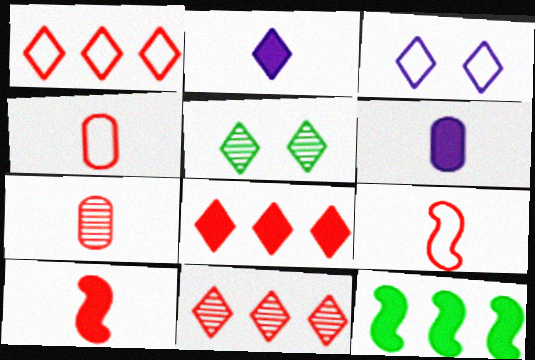[[1, 2, 5], 
[1, 8, 11], 
[3, 7, 12]]